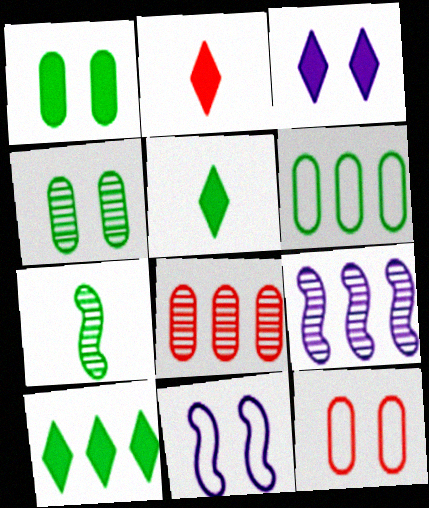[[2, 3, 10], 
[5, 8, 11], 
[5, 9, 12]]